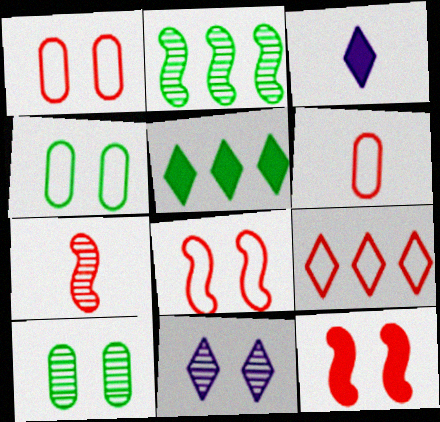[[1, 2, 3], 
[4, 11, 12], 
[6, 8, 9]]